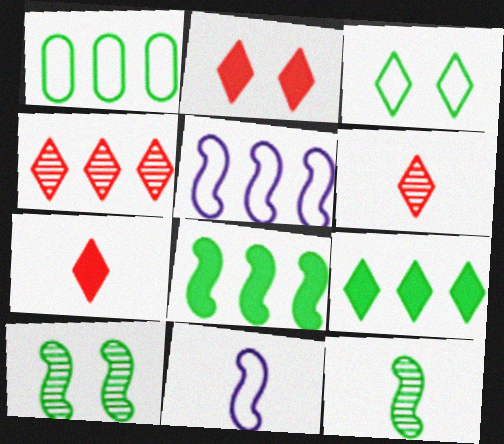[]